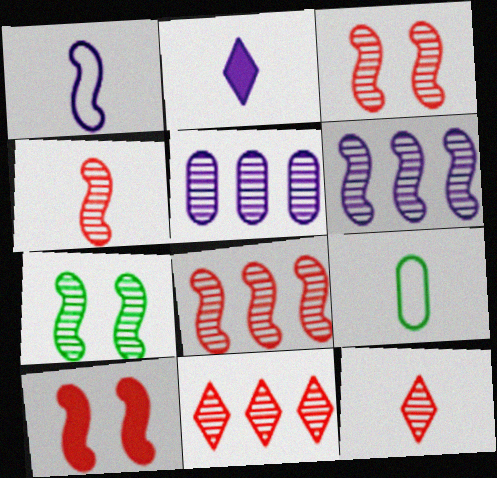[[2, 4, 9], 
[3, 4, 8], 
[4, 6, 7], 
[5, 7, 12]]